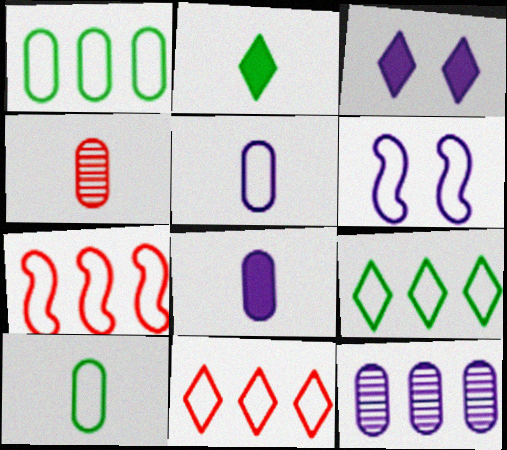[[4, 8, 10], 
[6, 10, 11]]